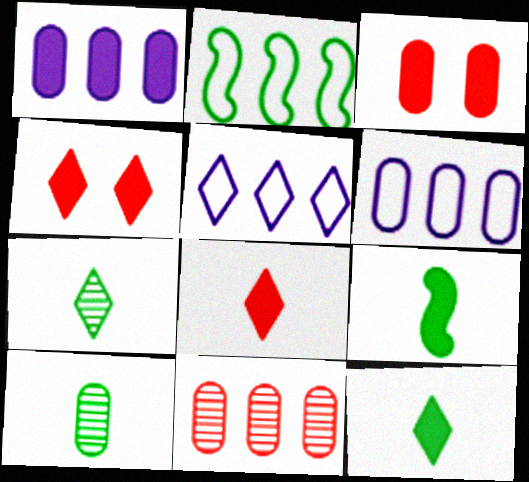[[1, 4, 9], 
[3, 6, 10], 
[4, 5, 7]]